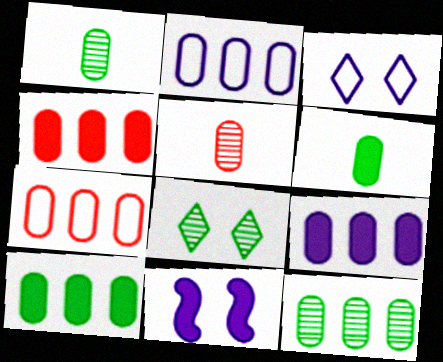[[2, 4, 12], 
[4, 9, 10], 
[7, 9, 12]]